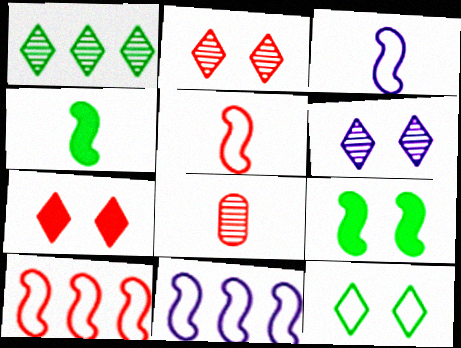[[6, 7, 12], 
[7, 8, 10]]